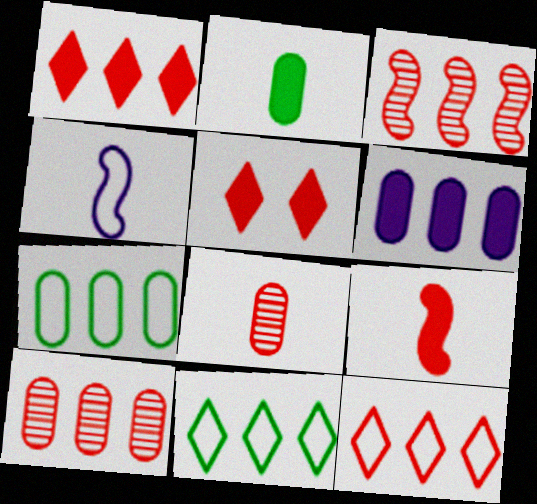[[3, 6, 11], 
[6, 7, 10]]